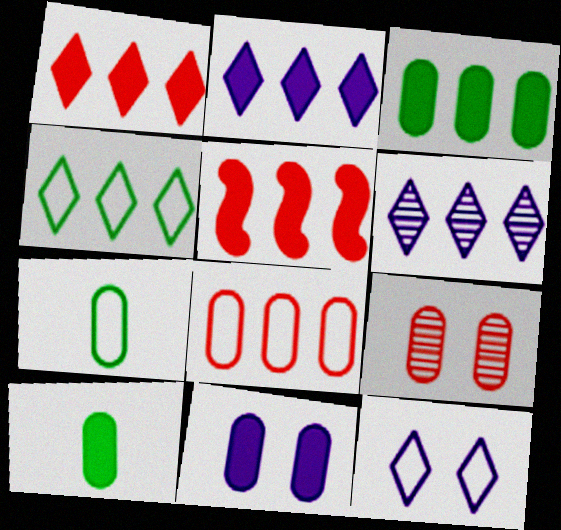[[1, 4, 6], 
[2, 3, 5]]